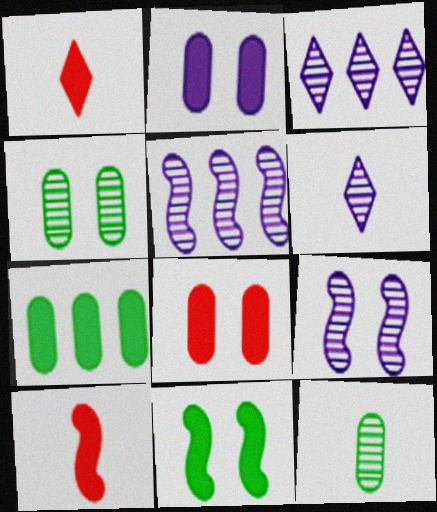[]